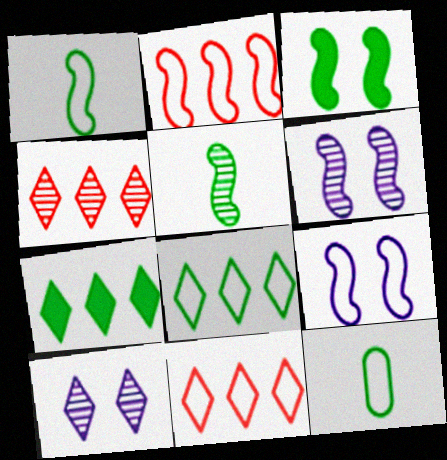[[1, 2, 9], 
[9, 11, 12]]